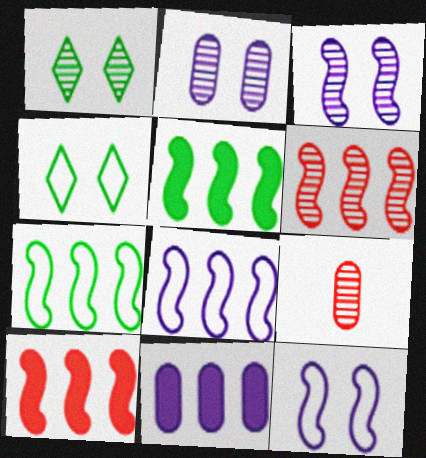[[5, 6, 8]]